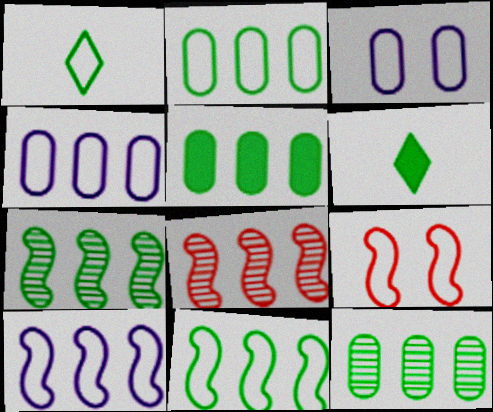[[1, 4, 9], 
[2, 5, 12], 
[3, 6, 8]]